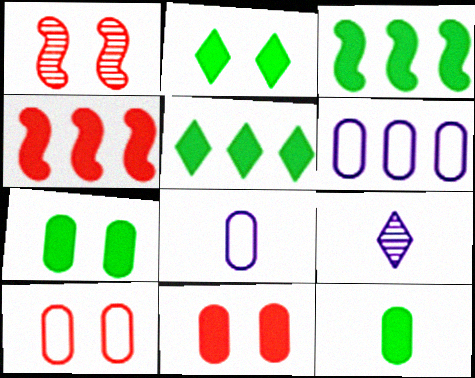[[1, 5, 8], 
[2, 3, 12], 
[3, 9, 10]]